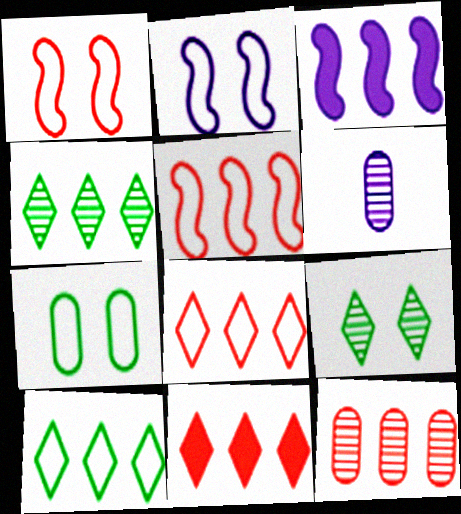[[3, 10, 12], 
[5, 11, 12]]